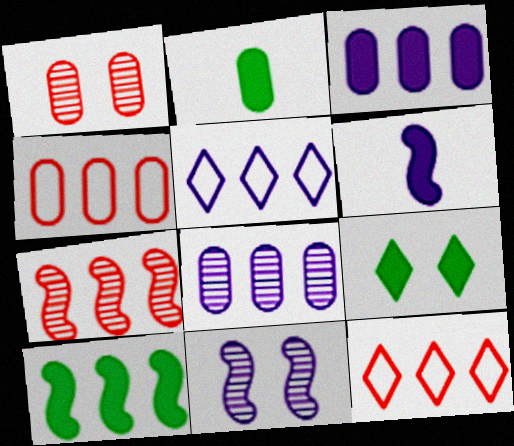[[2, 9, 10], 
[2, 11, 12], 
[8, 10, 12]]